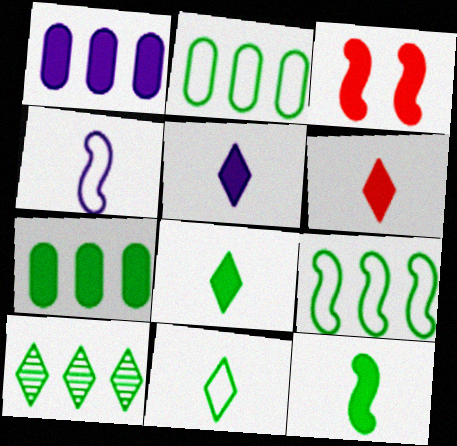[[1, 3, 8], 
[3, 5, 7], 
[5, 6, 8], 
[7, 9, 10]]